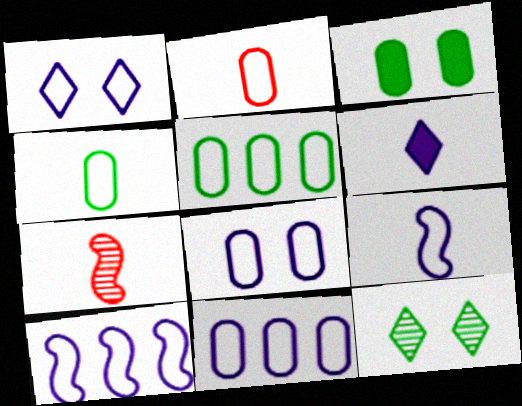[[1, 9, 11], 
[2, 5, 8], 
[4, 6, 7]]